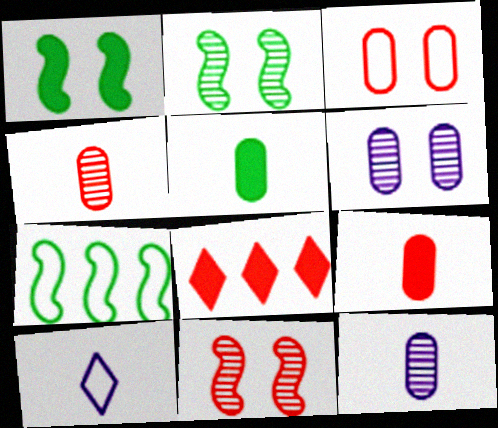[[3, 7, 10]]